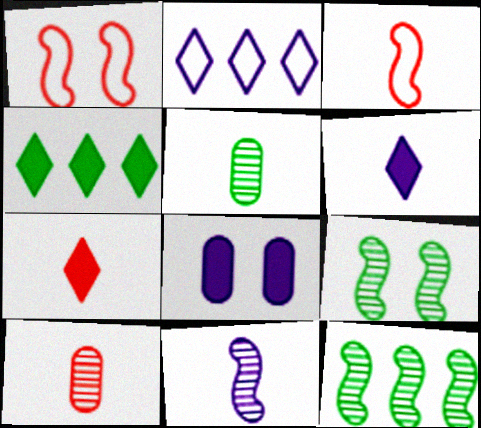[[2, 8, 11], 
[3, 5, 6], 
[3, 7, 10]]